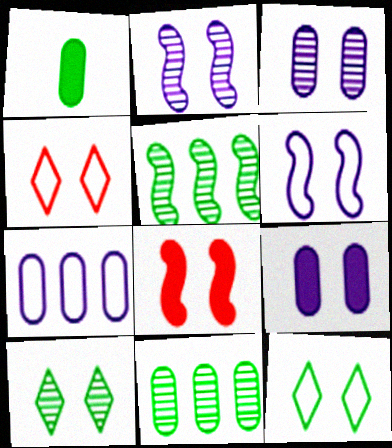[[1, 5, 12], 
[3, 8, 12]]